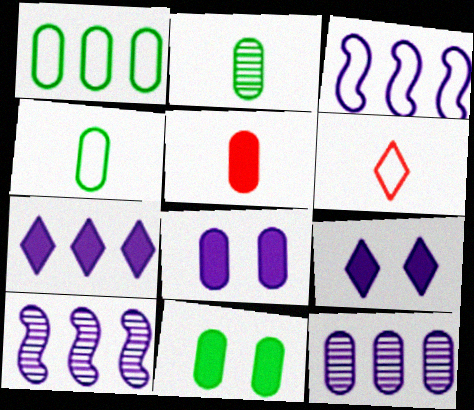[[1, 2, 11], 
[3, 7, 12], 
[6, 10, 11]]